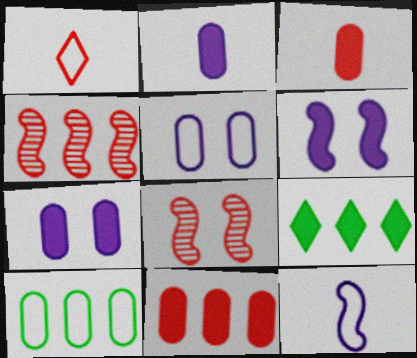[[1, 8, 11], 
[3, 6, 9]]